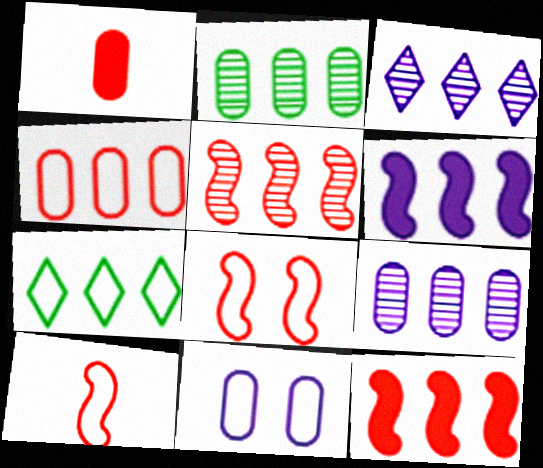[[1, 2, 11], 
[2, 3, 5], 
[7, 9, 12], 
[7, 10, 11]]